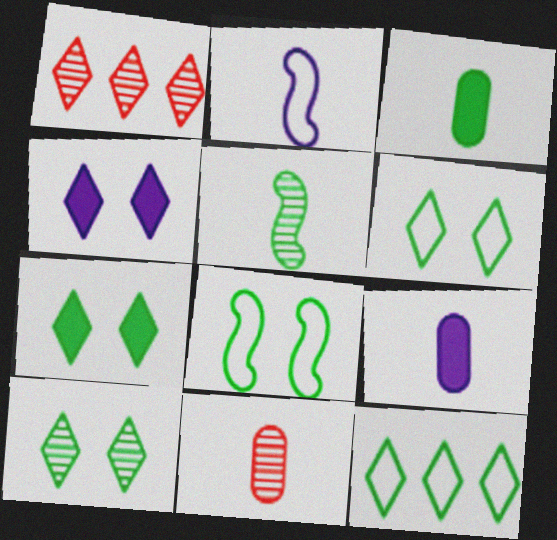[[1, 8, 9], 
[6, 7, 10]]